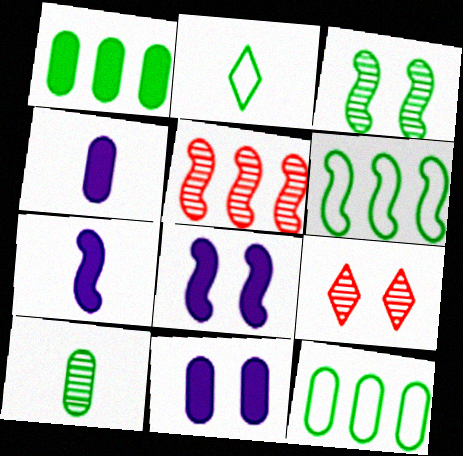[[1, 2, 3], 
[2, 5, 11], 
[4, 6, 9], 
[7, 9, 12]]